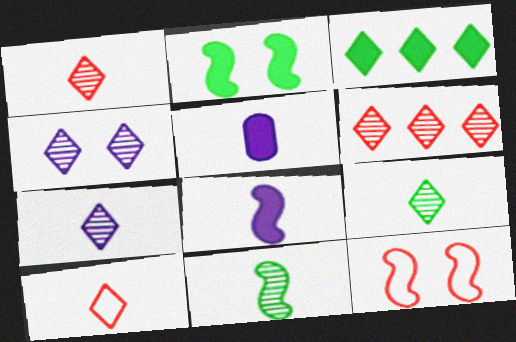[[1, 7, 9], 
[3, 4, 10], 
[4, 6, 9], 
[5, 10, 11]]